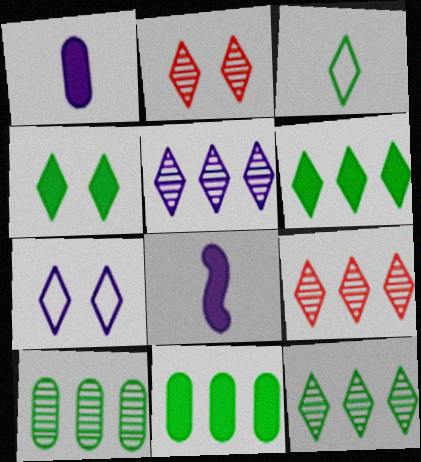[[2, 4, 7], 
[3, 4, 12], 
[5, 9, 12]]